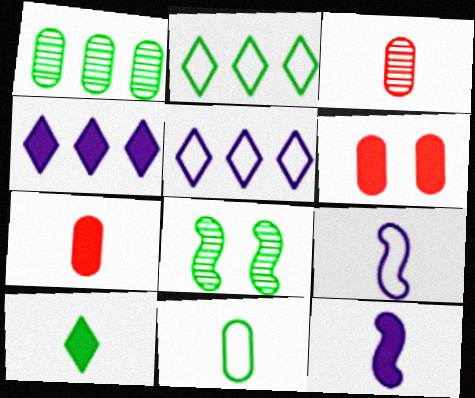[[3, 9, 10], 
[5, 7, 8], 
[7, 10, 12]]